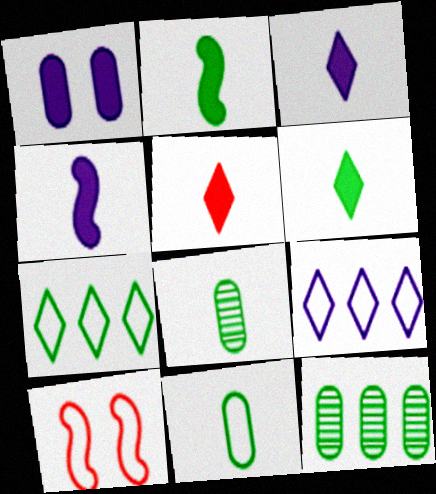[[3, 5, 6], 
[3, 10, 12], 
[9, 10, 11]]